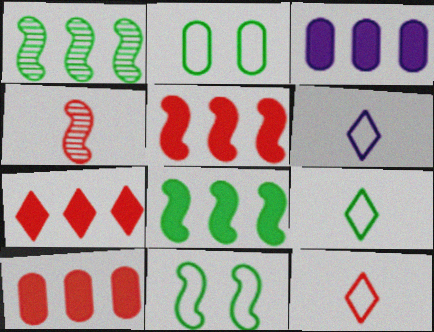[[3, 7, 8], 
[5, 7, 10], 
[6, 9, 12]]